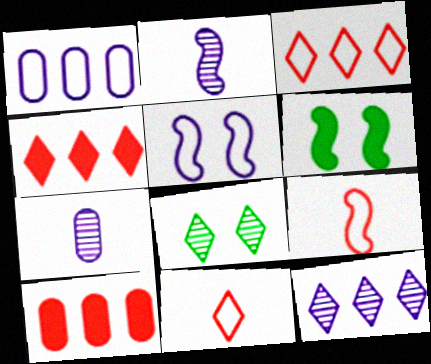[[3, 6, 7]]